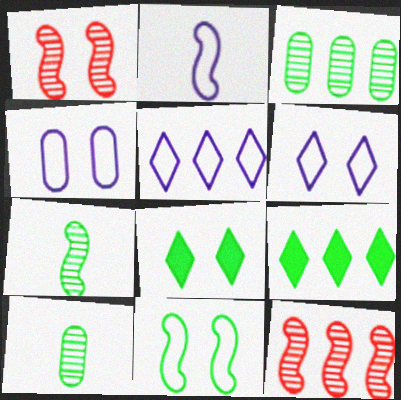[[1, 4, 8], 
[2, 4, 5], 
[9, 10, 11]]